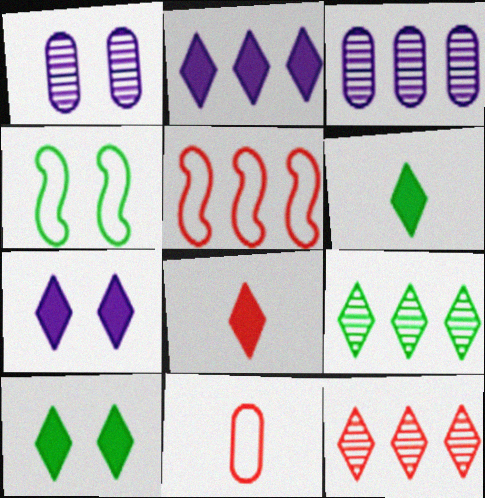[[1, 5, 6], 
[2, 8, 10], 
[3, 4, 8]]